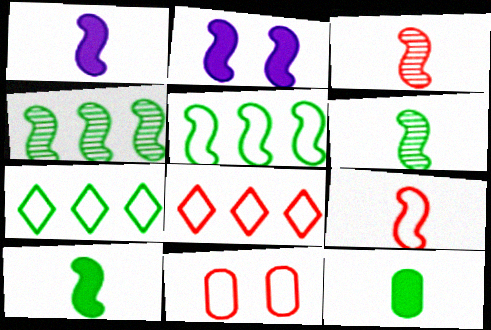[[1, 6, 9], 
[2, 3, 5], 
[2, 4, 9], 
[8, 9, 11]]